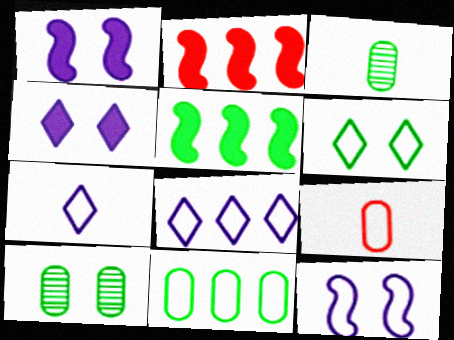[[2, 7, 10], 
[3, 5, 6]]